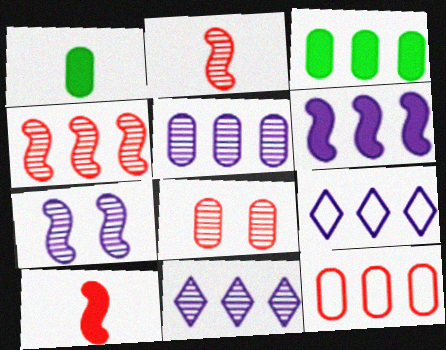[[3, 4, 9], 
[3, 5, 12], 
[5, 6, 9]]